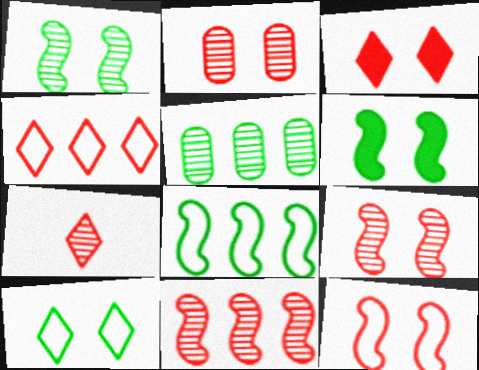[[2, 3, 12], 
[2, 7, 11], 
[3, 4, 7]]